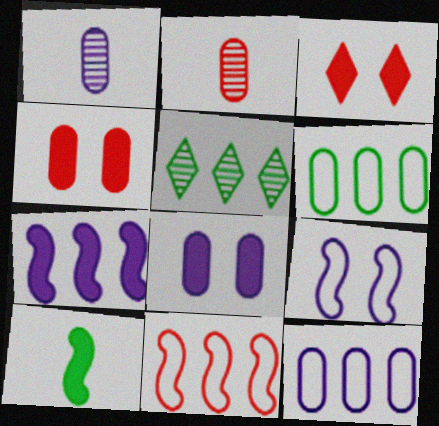[[1, 4, 6], 
[1, 8, 12], 
[2, 3, 11], 
[2, 6, 8]]